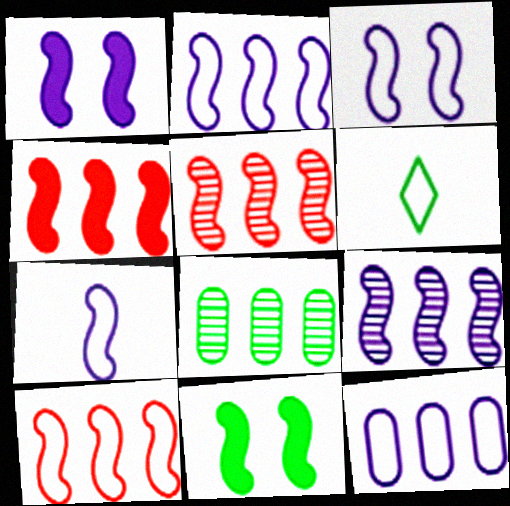[[1, 7, 9], 
[2, 3, 7], 
[4, 5, 10], 
[5, 7, 11], 
[6, 8, 11]]